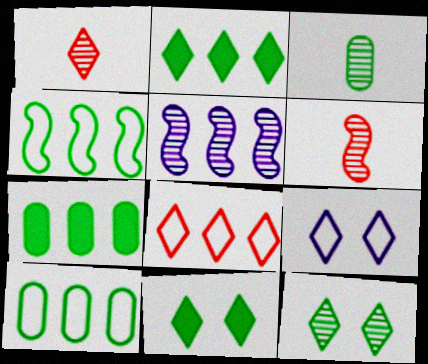[[1, 2, 9], 
[3, 4, 11], 
[5, 7, 8], 
[6, 7, 9]]